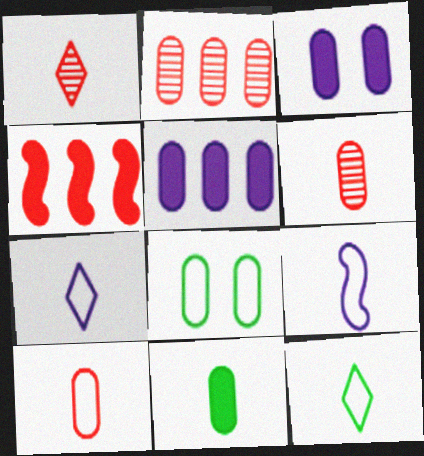[[1, 9, 11], 
[5, 6, 8], 
[9, 10, 12]]